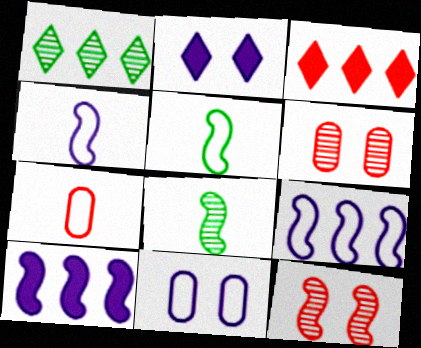[[3, 7, 12], 
[3, 8, 11], 
[5, 10, 12]]